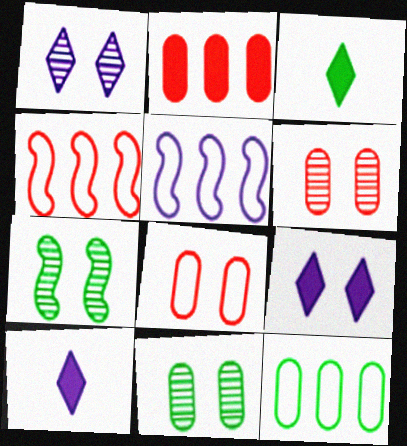[[1, 6, 7], 
[3, 5, 6], 
[3, 7, 12], 
[4, 10, 11], 
[7, 8, 9]]